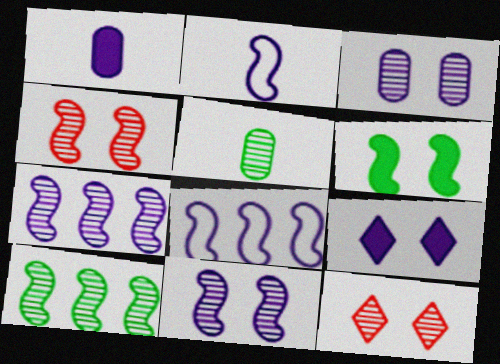[[5, 7, 12]]